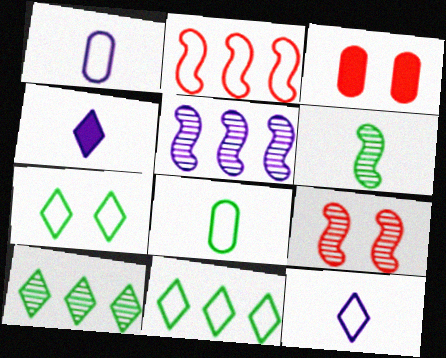[[1, 2, 7], 
[5, 6, 9]]